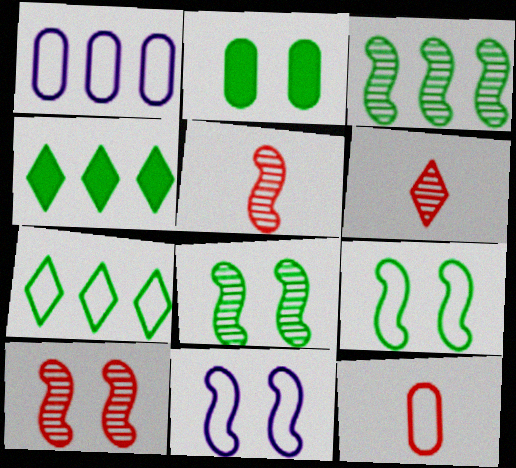[[7, 11, 12]]